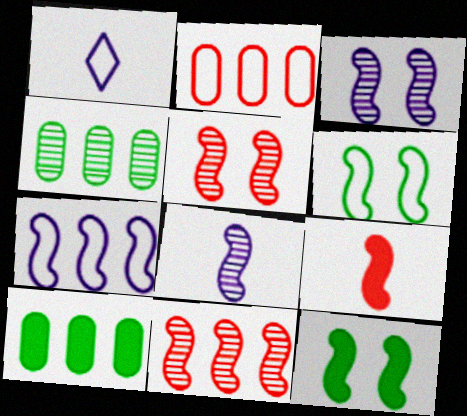[[1, 2, 6], 
[1, 5, 10]]